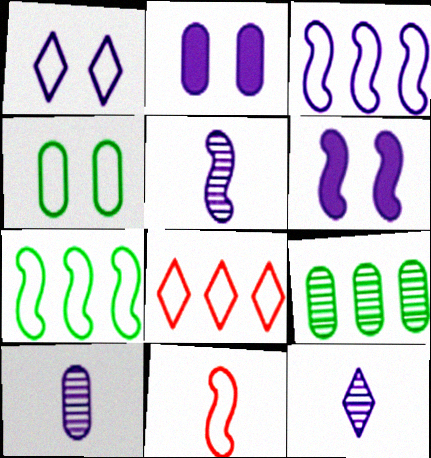[[2, 3, 12], 
[3, 5, 6], 
[5, 10, 12]]